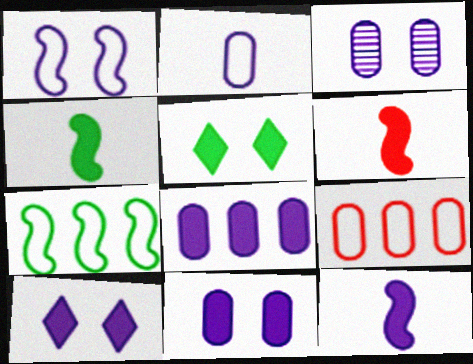[[1, 3, 10], 
[2, 3, 8], 
[4, 6, 12], 
[5, 6, 8], 
[8, 10, 12]]